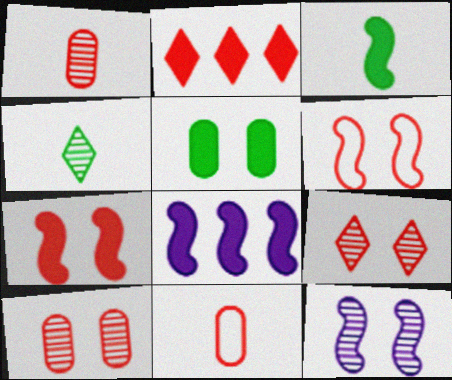[[1, 2, 6], 
[3, 7, 8]]